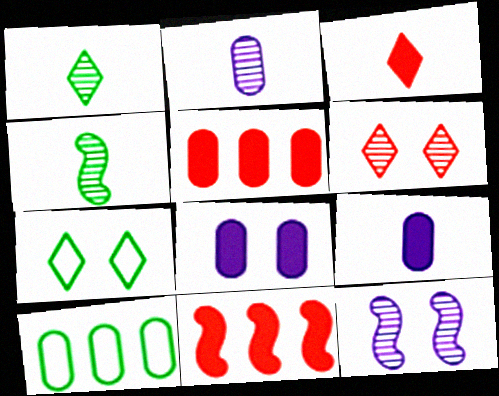[[2, 7, 11], 
[3, 10, 12]]